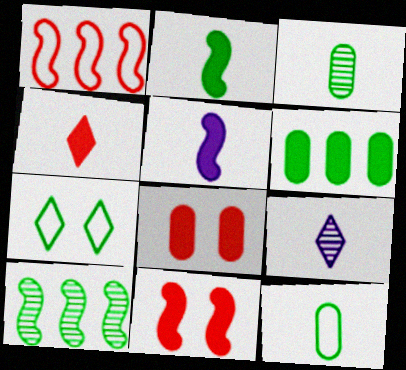[]